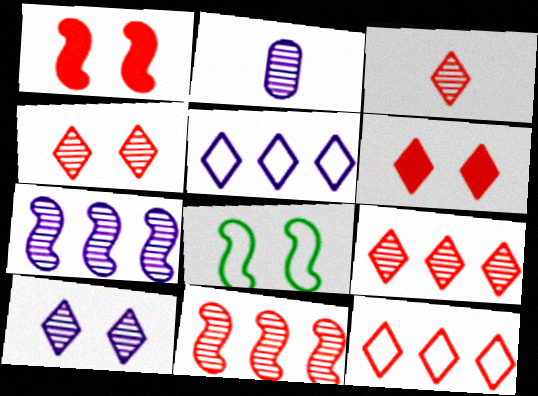[[2, 7, 10], 
[3, 4, 9], 
[3, 6, 12]]